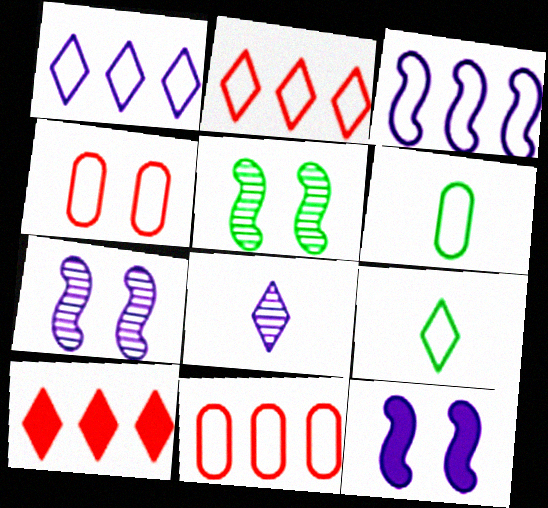[[3, 4, 9], 
[6, 7, 10]]